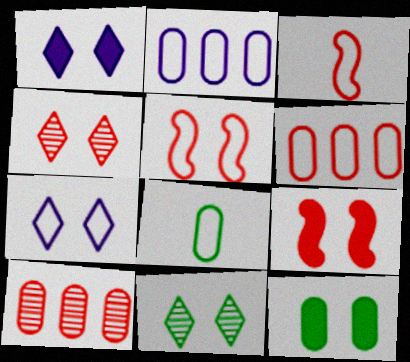[[1, 9, 12]]